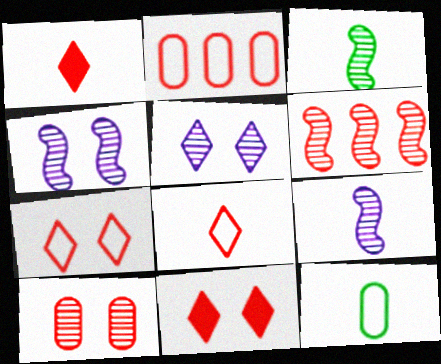[[1, 9, 12], 
[3, 4, 6]]